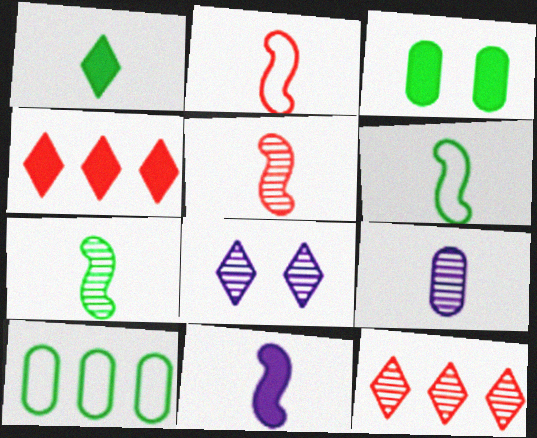[[1, 2, 9], 
[2, 7, 11], 
[3, 4, 11], 
[5, 6, 11]]